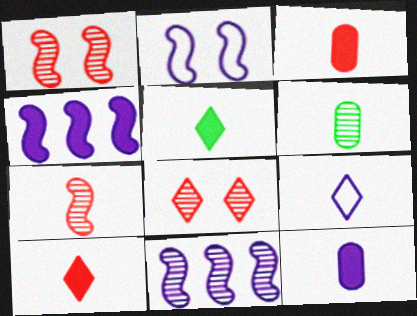[[6, 8, 11]]